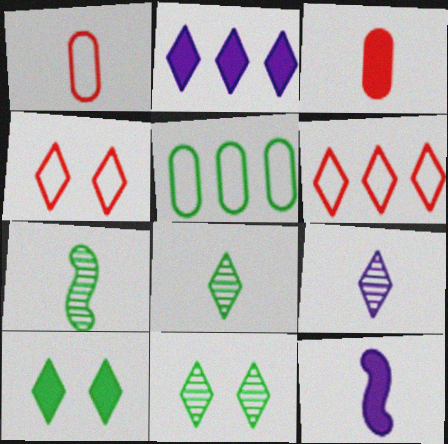[[1, 8, 12], 
[2, 4, 8], 
[5, 7, 10], 
[6, 9, 10]]